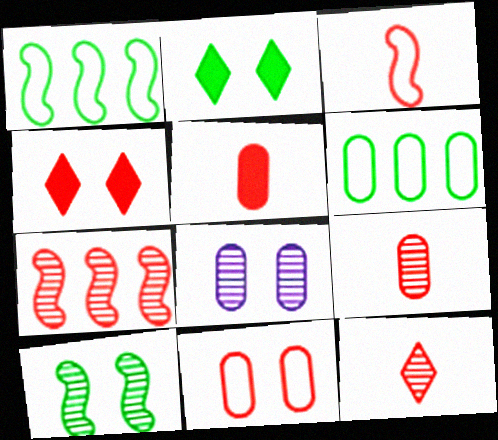[[3, 5, 12], 
[5, 6, 8]]